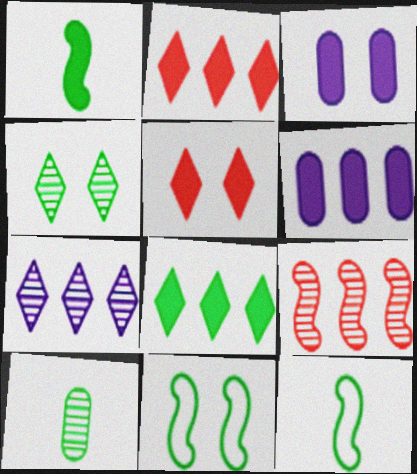[[1, 2, 3], 
[1, 5, 6], 
[8, 10, 11]]